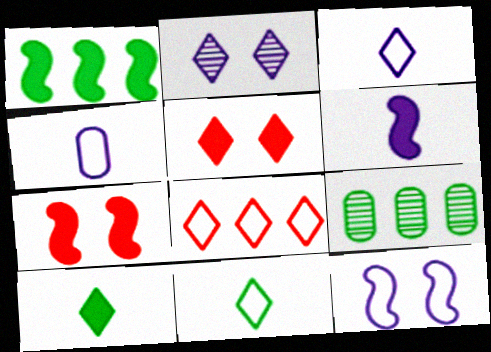[[1, 6, 7], 
[2, 8, 10], 
[3, 7, 9]]